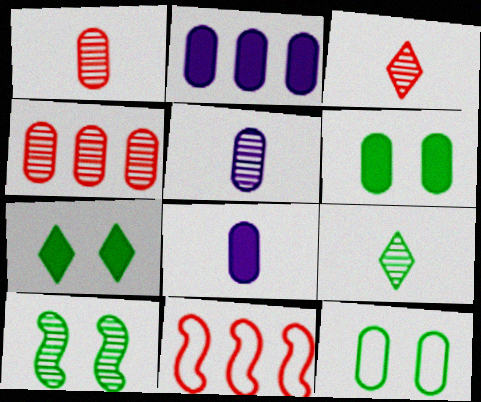[[1, 2, 12], 
[4, 8, 12], 
[5, 7, 11], 
[7, 10, 12]]